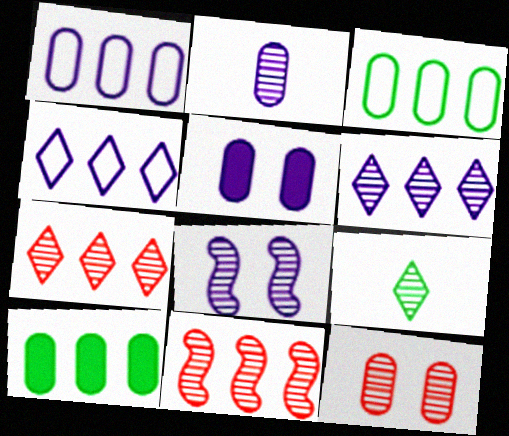[[1, 2, 5], 
[2, 6, 8], 
[4, 10, 11]]